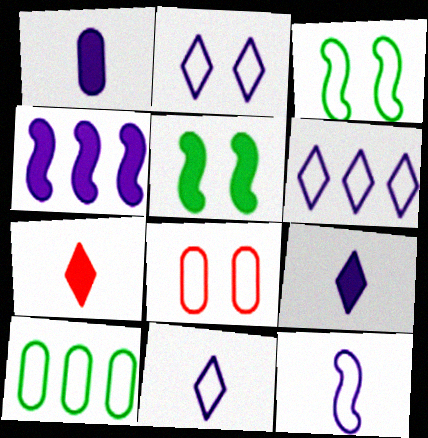[[2, 3, 8], 
[2, 6, 11]]